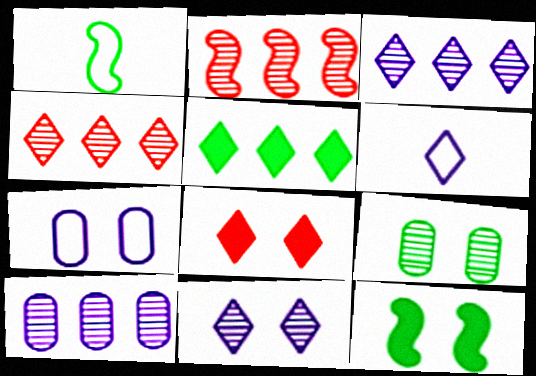[[1, 5, 9], 
[1, 8, 10]]